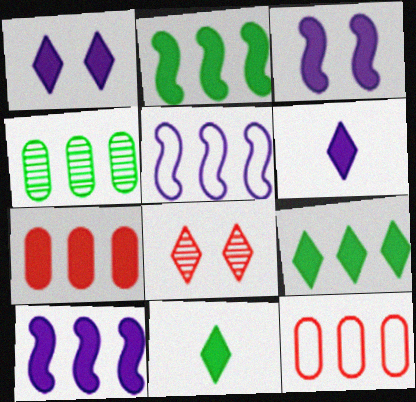[[3, 7, 11], 
[7, 9, 10]]